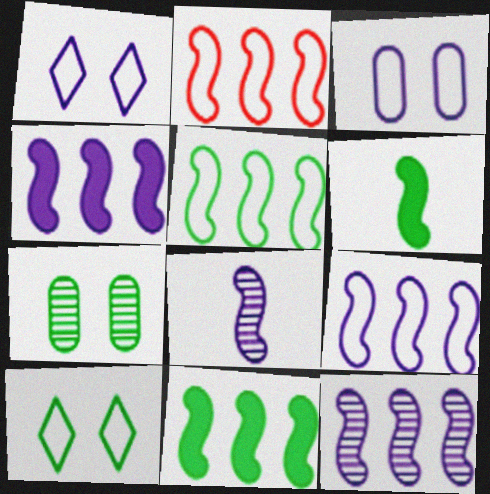[[2, 5, 9], 
[2, 11, 12], 
[4, 9, 12]]